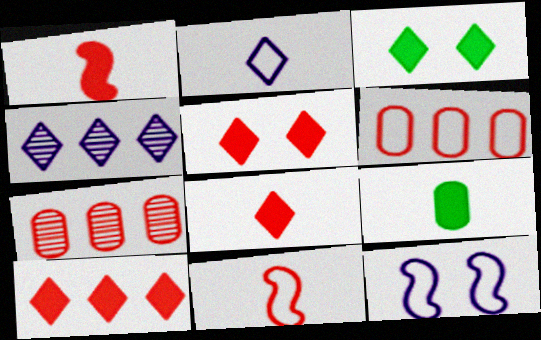[[5, 7, 11], 
[5, 8, 10]]